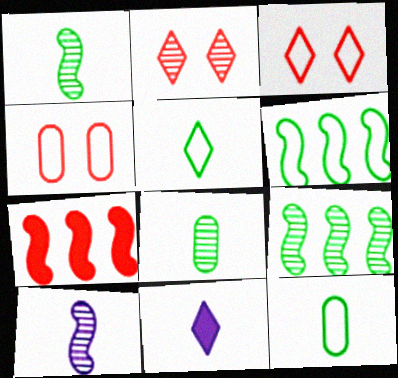[[4, 9, 11]]